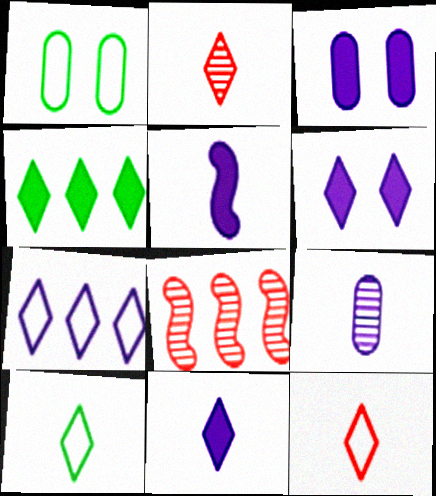[[1, 8, 11], 
[2, 10, 11], 
[3, 8, 10]]